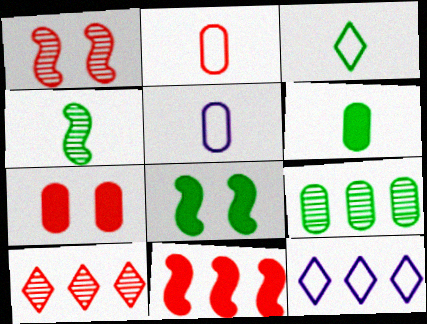[[1, 6, 12], 
[3, 4, 6], 
[3, 8, 9], 
[4, 7, 12], 
[5, 7, 9], 
[5, 8, 10], 
[9, 11, 12]]